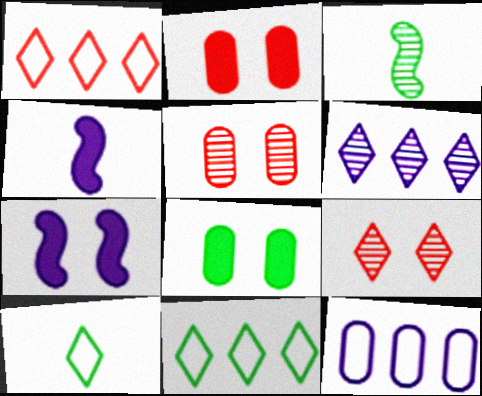[[3, 5, 6], 
[3, 8, 11], 
[4, 5, 11]]